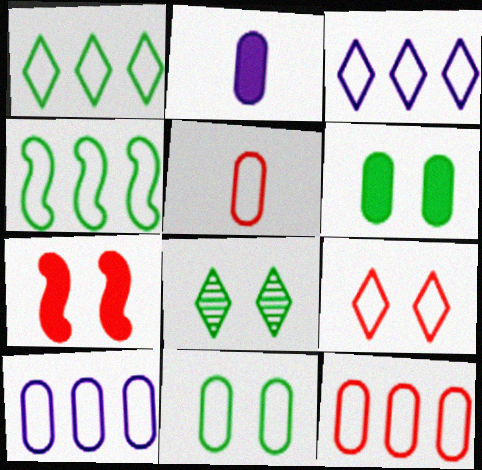[[3, 4, 12], 
[5, 10, 11]]